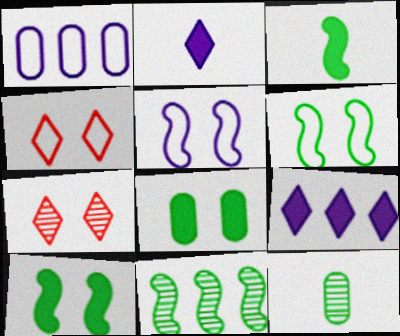[[1, 3, 7], 
[3, 6, 11], 
[5, 7, 8]]